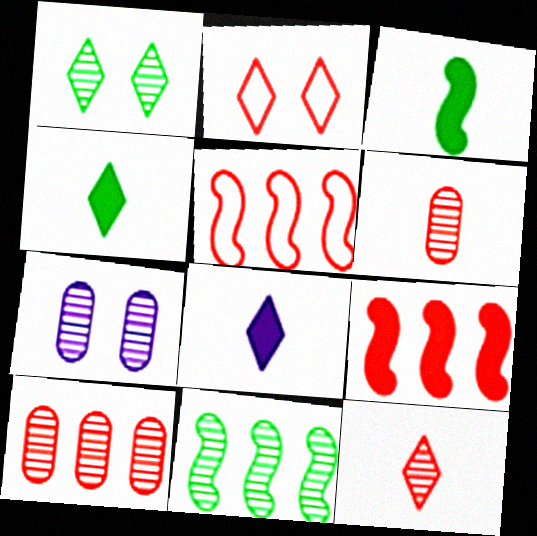[[2, 6, 9], 
[4, 5, 7], 
[7, 11, 12]]